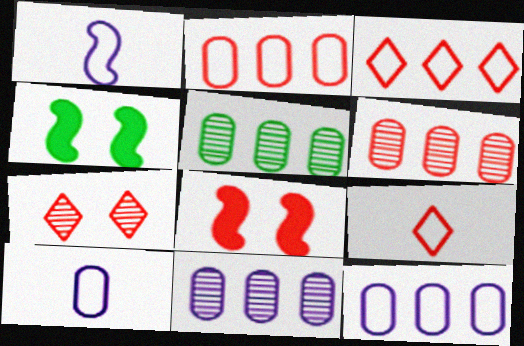[[4, 9, 11], 
[5, 6, 11], 
[6, 8, 9]]